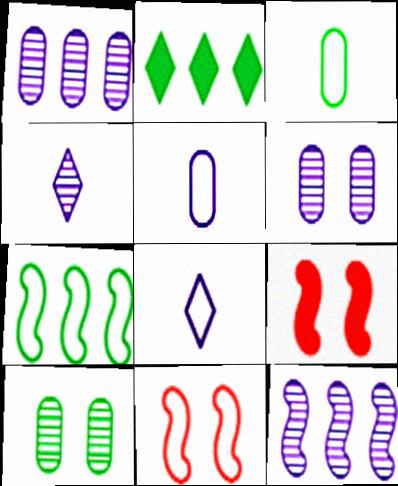[[4, 6, 12]]